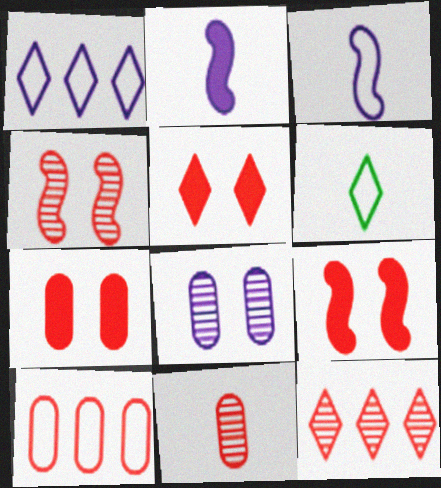[[1, 2, 8], 
[2, 6, 11], 
[4, 11, 12], 
[5, 7, 9], 
[7, 10, 11]]